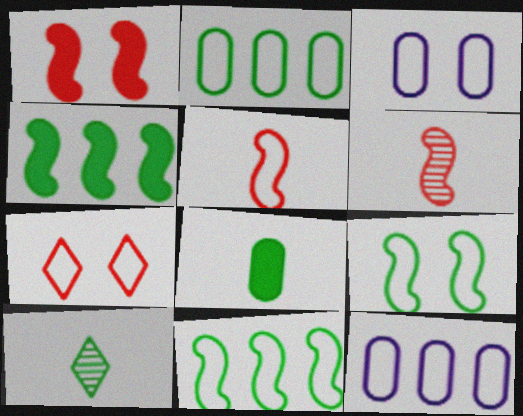[[1, 10, 12], 
[3, 7, 9]]